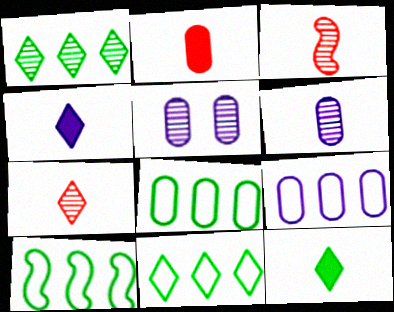[[1, 3, 5], 
[2, 5, 8], 
[8, 10, 11]]